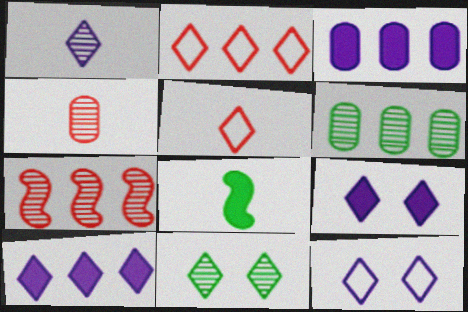[[1, 10, 12], 
[5, 10, 11]]